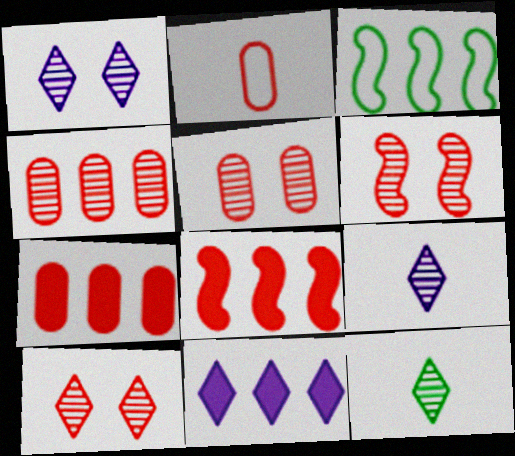[[2, 5, 7], 
[2, 8, 10], 
[3, 4, 11], 
[5, 6, 10]]